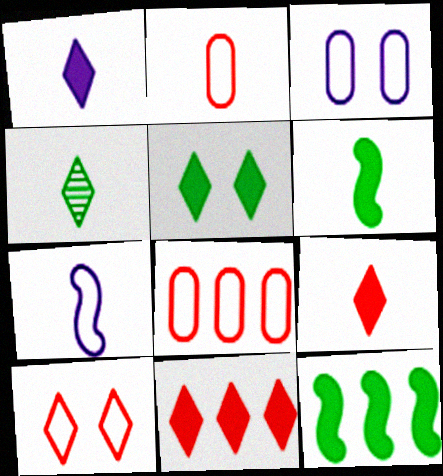[[1, 5, 11]]